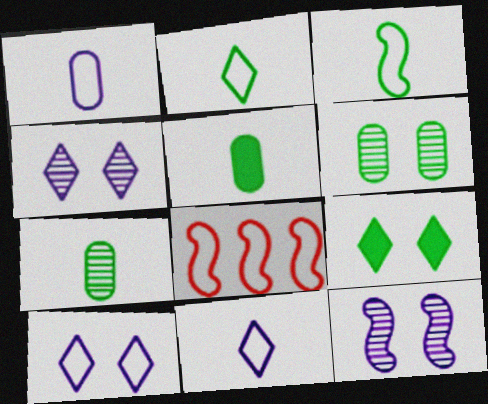[[4, 5, 8]]